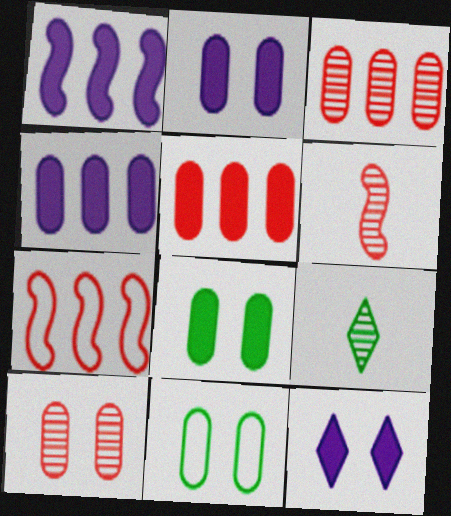[[2, 7, 9], 
[2, 10, 11]]